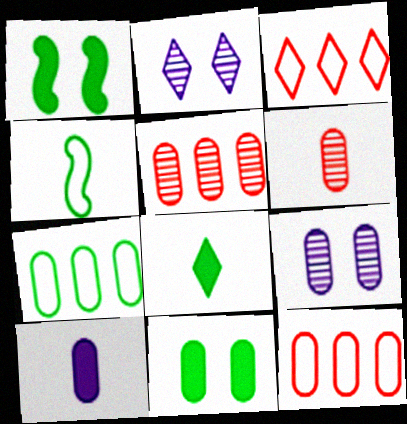[[2, 3, 8]]